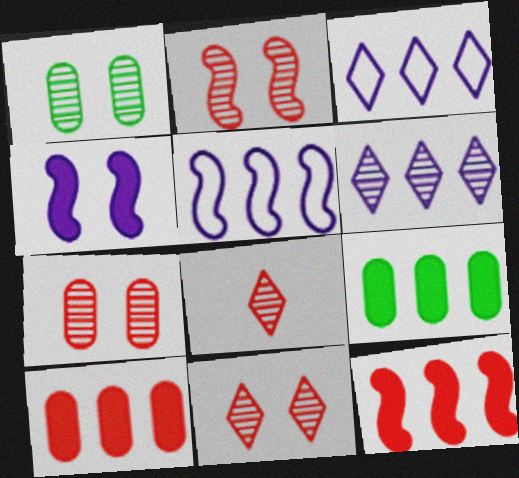[[2, 7, 11]]